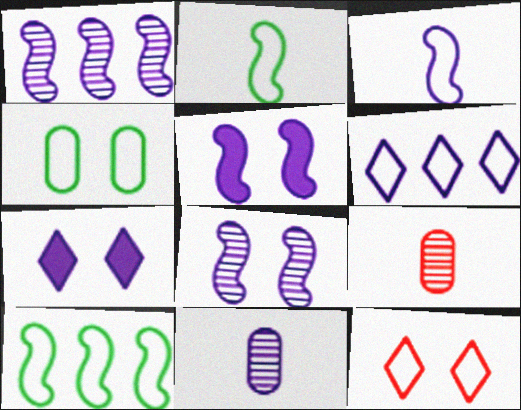[[1, 3, 5], 
[5, 6, 11], 
[7, 9, 10]]